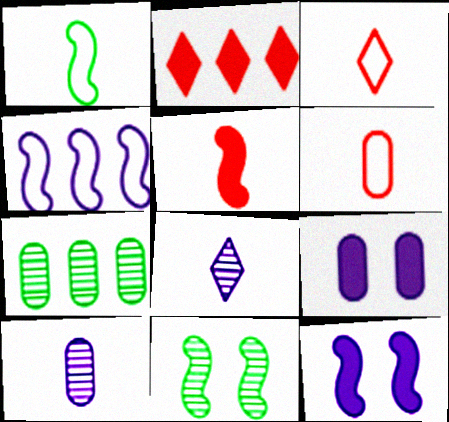[[2, 4, 7], 
[3, 7, 12], 
[4, 5, 11], 
[4, 8, 9], 
[6, 7, 9]]